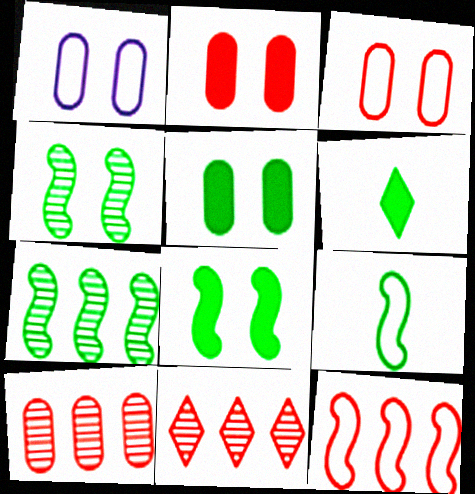[[7, 8, 9]]